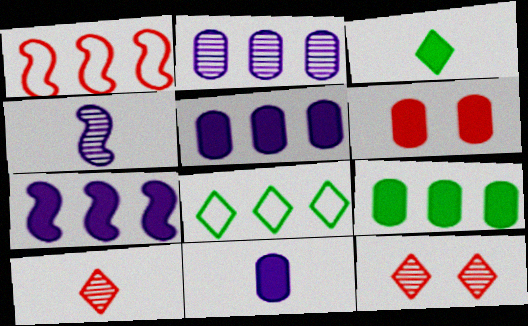[[1, 6, 10], 
[3, 6, 7], 
[4, 6, 8], 
[6, 9, 11]]